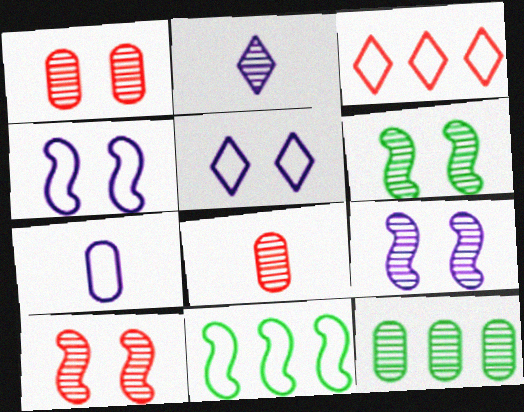[[2, 10, 12], 
[6, 9, 10]]